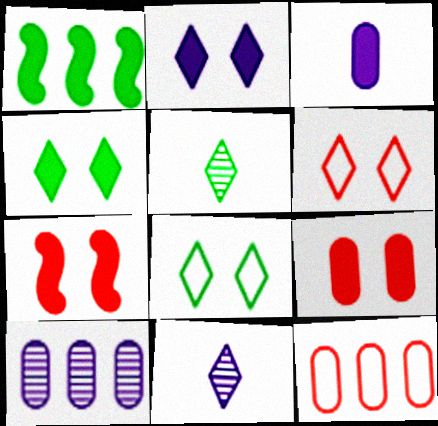[]